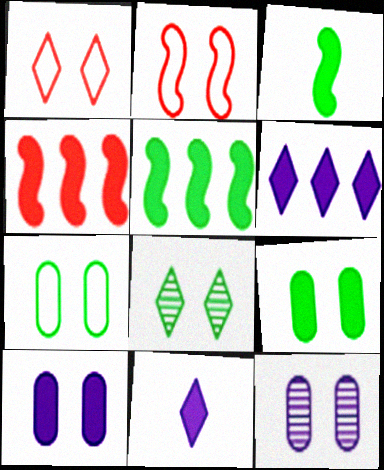[[2, 8, 10], 
[4, 9, 11]]